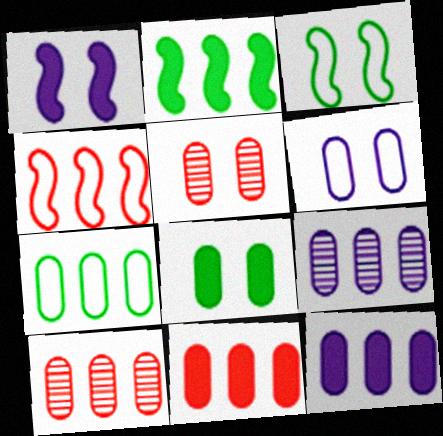[[5, 6, 8], 
[7, 9, 11], 
[7, 10, 12]]